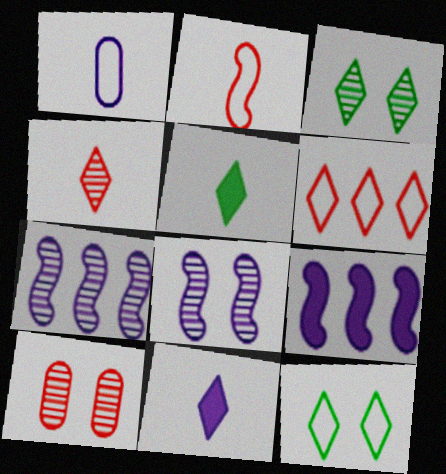[[3, 6, 11], 
[3, 8, 10]]